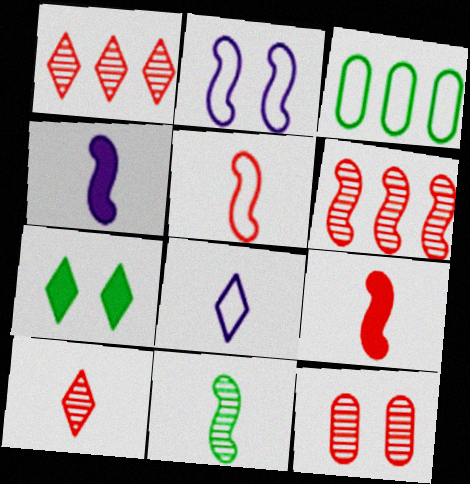[[1, 7, 8], 
[2, 7, 12], 
[3, 7, 11], 
[4, 5, 11], 
[6, 10, 12]]